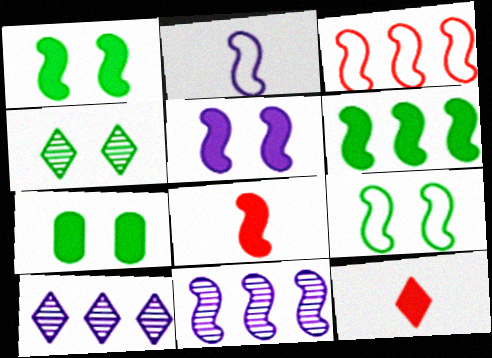[[2, 3, 9], 
[2, 5, 11], 
[3, 6, 11], 
[4, 7, 9], 
[5, 6, 8], 
[8, 9, 11]]